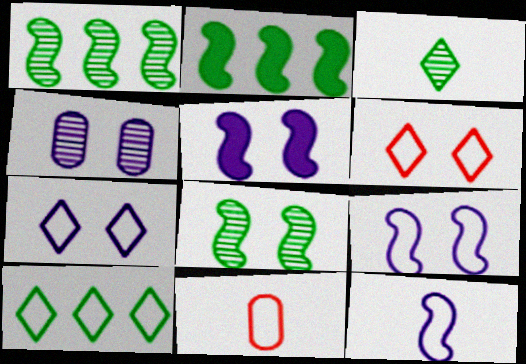[[4, 5, 7], 
[9, 10, 11]]